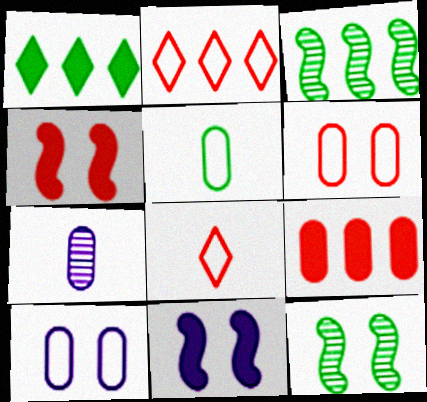[[1, 5, 12]]